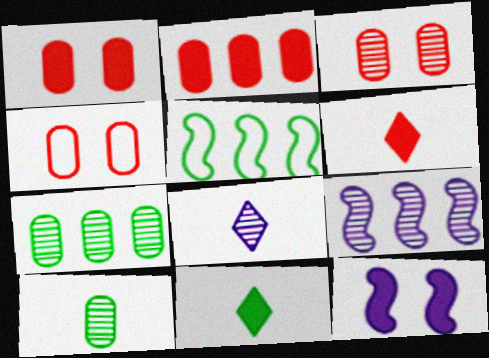[[1, 3, 4], 
[1, 5, 8], 
[2, 11, 12], 
[4, 9, 11]]